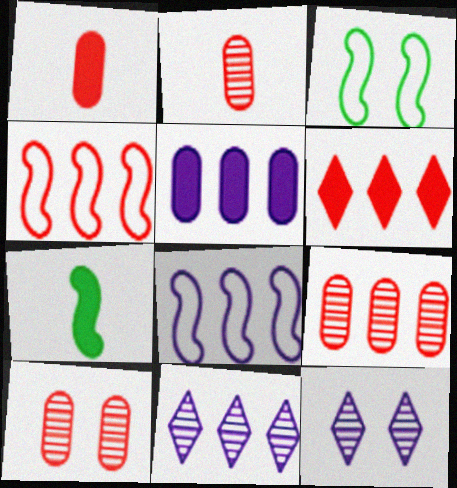[[1, 3, 11], 
[2, 9, 10], 
[4, 6, 9], 
[5, 8, 11]]